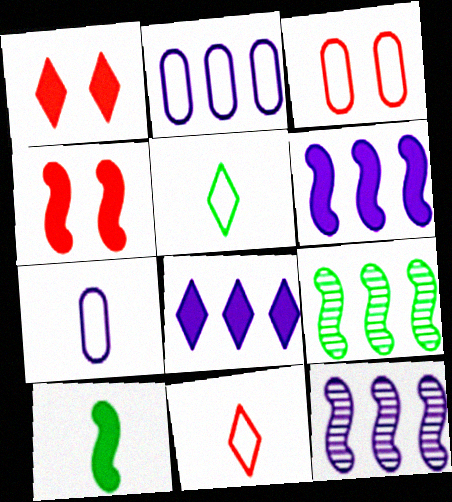[[1, 7, 9], 
[2, 8, 12], 
[4, 6, 10]]